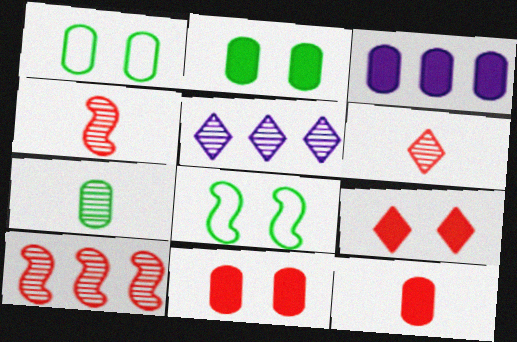[[2, 3, 12], 
[3, 6, 8], 
[5, 8, 12]]